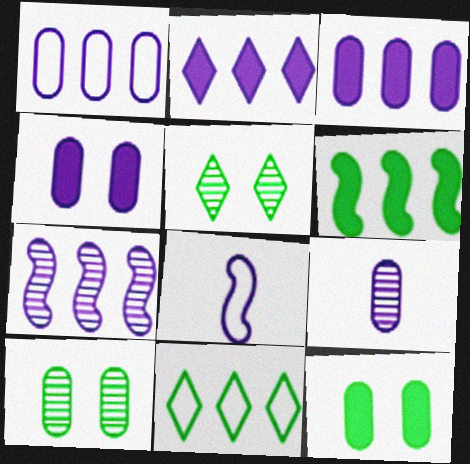[[1, 2, 7], 
[1, 4, 9]]